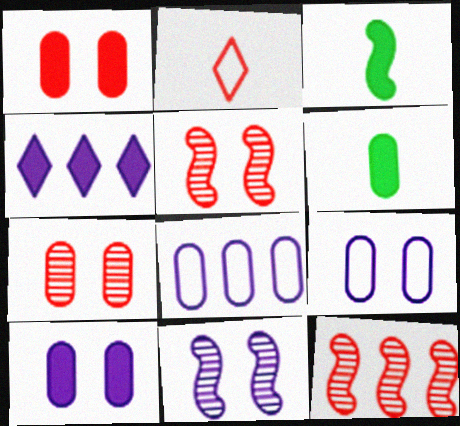[[1, 2, 12], 
[1, 3, 4], 
[6, 7, 8]]